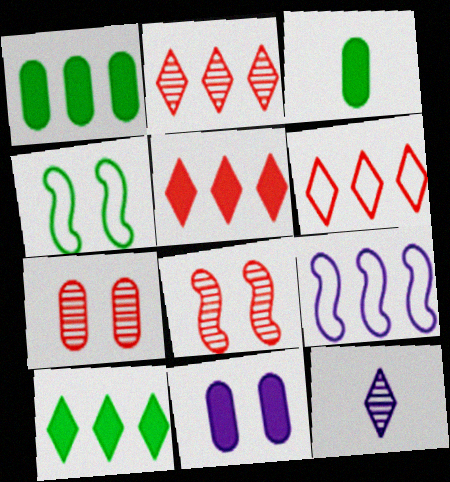[[1, 2, 9], 
[2, 5, 6], 
[9, 11, 12]]